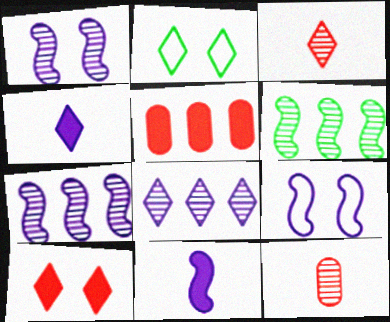[[7, 9, 11]]